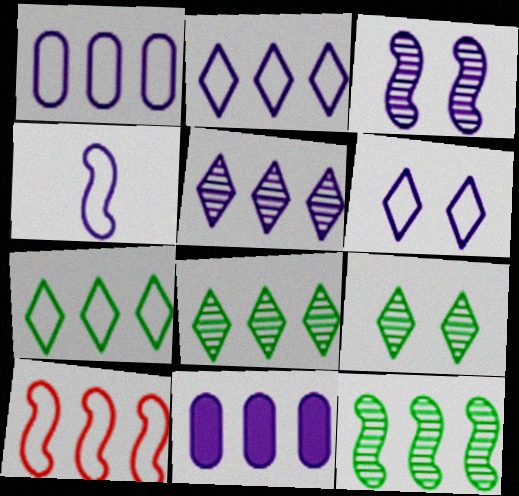[[1, 4, 6], 
[1, 7, 10], 
[8, 10, 11]]